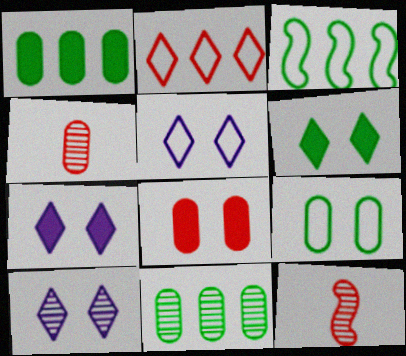[[1, 5, 12], 
[2, 8, 12], 
[3, 4, 7], 
[5, 7, 10], 
[10, 11, 12]]